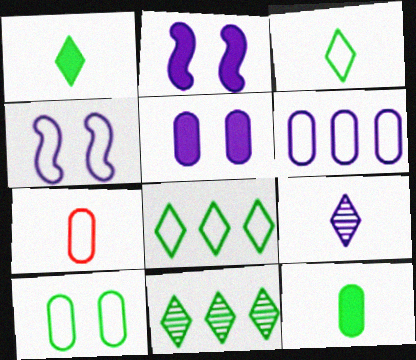[[2, 6, 9], 
[2, 7, 11], 
[4, 7, 8], 
[6, 7, 10]]